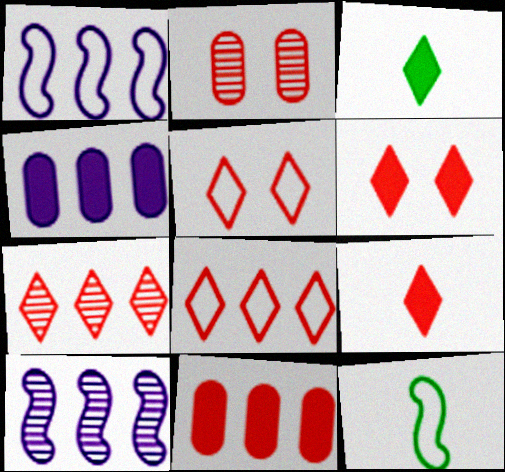[[1, 2, 3], 
[5, 7, 9]]